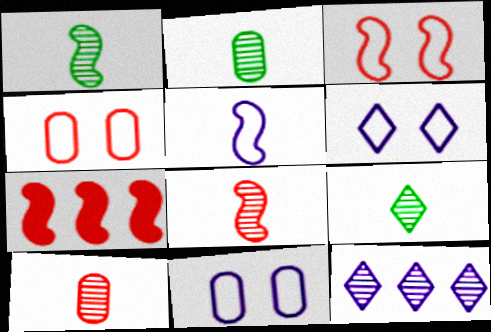[[1, 2, 9], 
[2, 6, 7], 
[3, 7, 8], 
[7, 9, 11]]